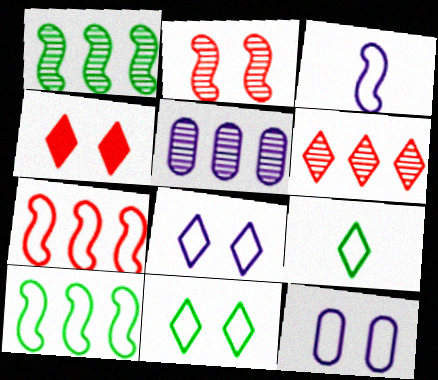[[1, 5, 6], 
[7, 9, 12]]